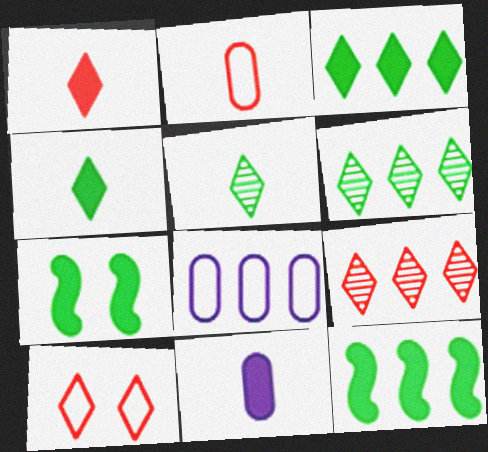[[1, 9, 10], 
[8, 9, 12]]